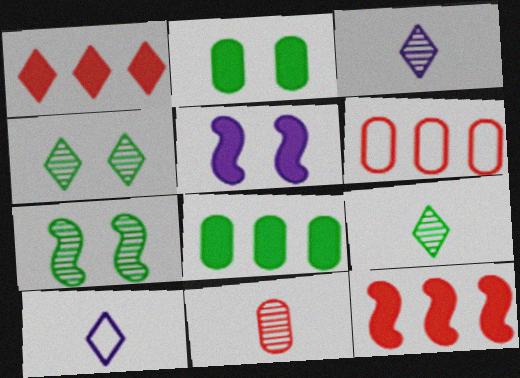[[1, 4, 10], 
[5, 6, 9]]